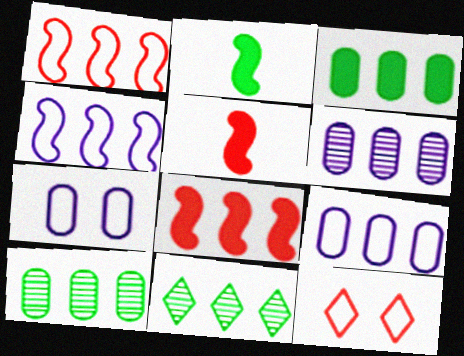[[2, 6, 12], 
[5, 7, 11], 
[8, 9, 11]]